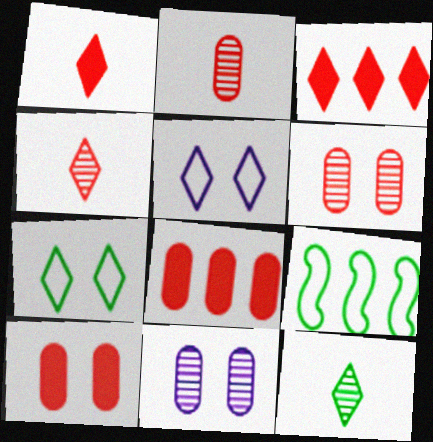[[1, 9, 11], 
[3, 5, 12]]